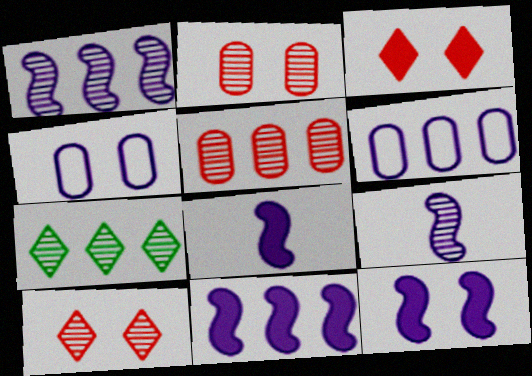[[1, 5, 7], 
[2, 7, 9], 
[8, 11, 12]]